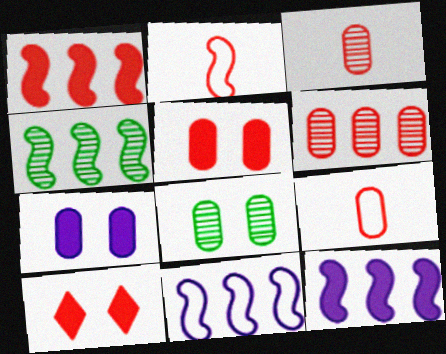[[1, 4, 11], 
[2, 6, 10], 
[5, 6, 9]]